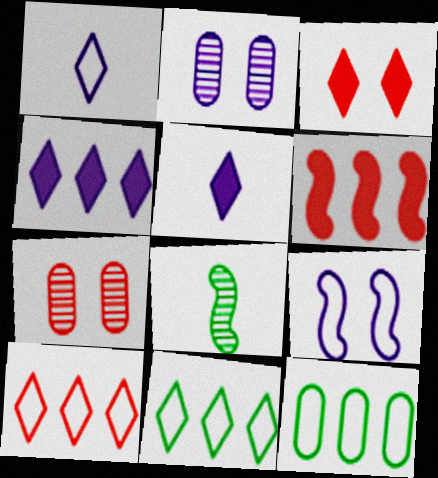[[6, 8, 9]]